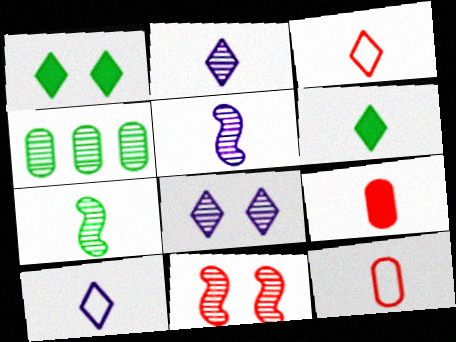[[2, 3, 6], 
[2, 4, 11], 
[5, 6, 12], 
[7, 9, 10]]